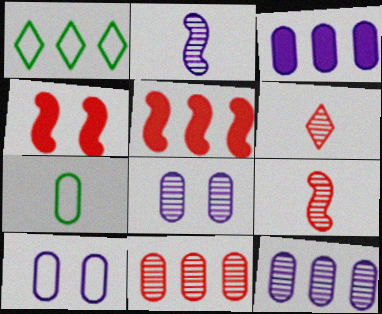[[1, 5, 12]]